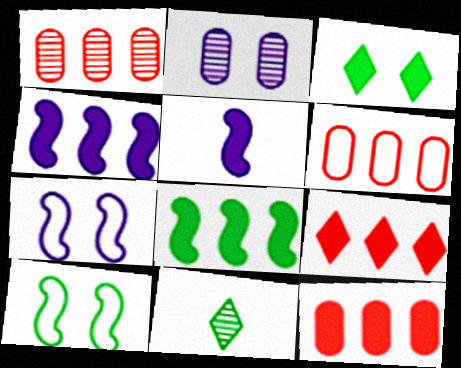[[1, 6, 12], 
[3, 5, 12], 
[7, 11, 12]]